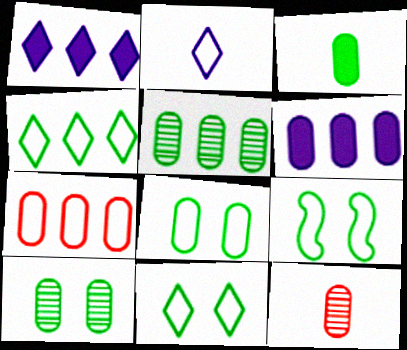[[1, 9, 12], 
[2, 7, 9], 
[3, 5, 8], 
[5, 6, 7], 
[6, 8, 12], 
[8, 9, 11]]